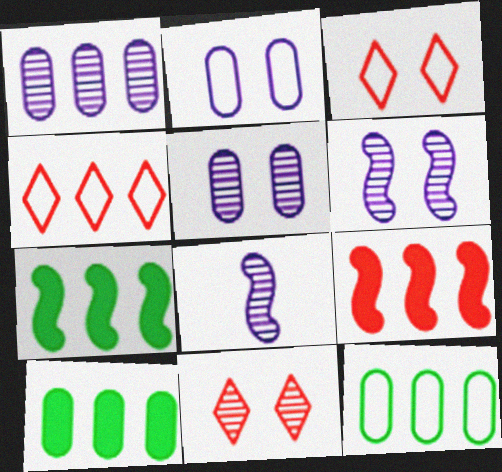[[1, 4, 7], 
[3, 8, 10]]